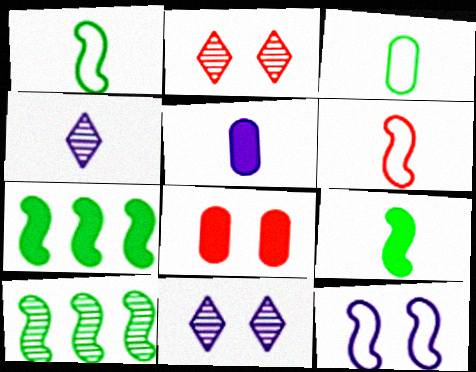[]